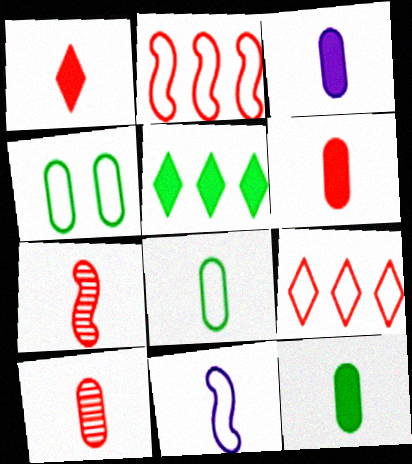[[3, 6, 12], 
[3, 8, 10], 
[4, 9, 11]]